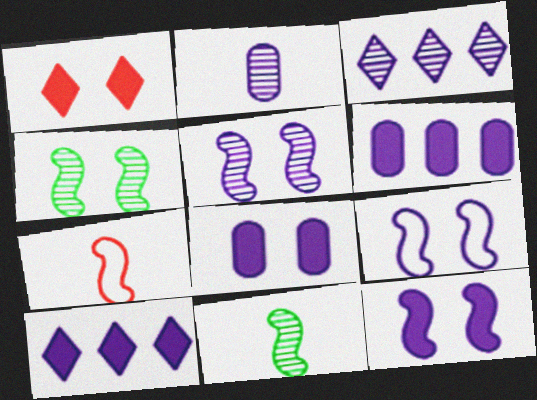[[2, 3, 5], 
[2, 9, 10], 
[5, 9, 12]]